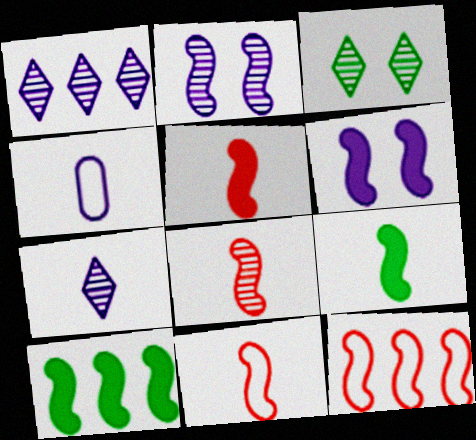[[1, 4, 6], 
[2, 9, 12], 
[2, 10, 11], 
[5, 6, 10], 
[5, 8, 11]]